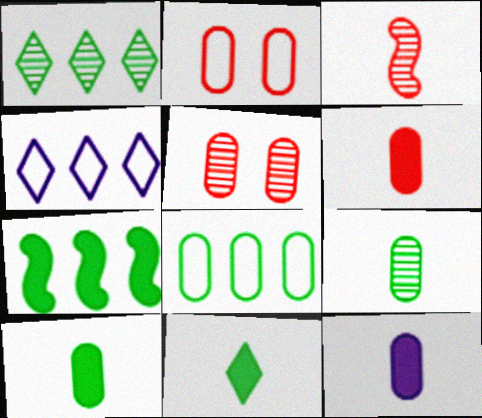[[1, 7, 8], 
[5, 8, 12], 
[6, 10, 12]]